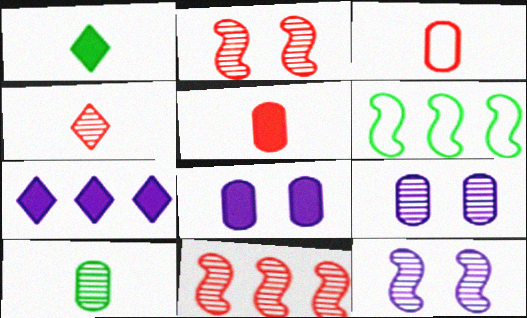[[4, 6, 8]]